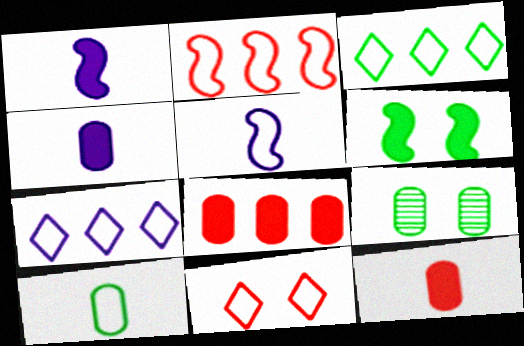[]